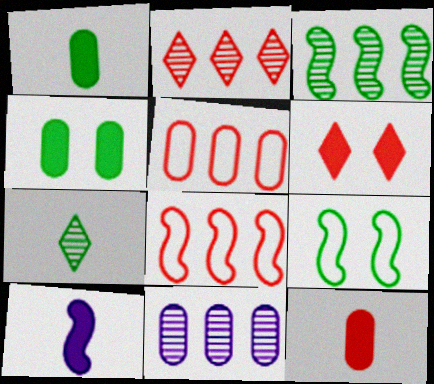[[2, 3, 11]]